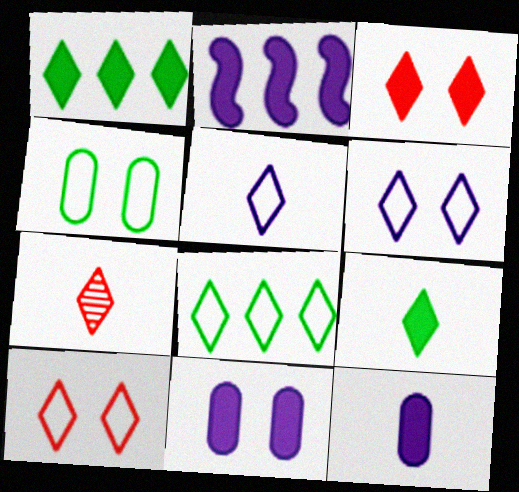[[1, 6, 7], 
[2, 4, 7], 
[5, 7, 9], 
[5, 8, 10]]